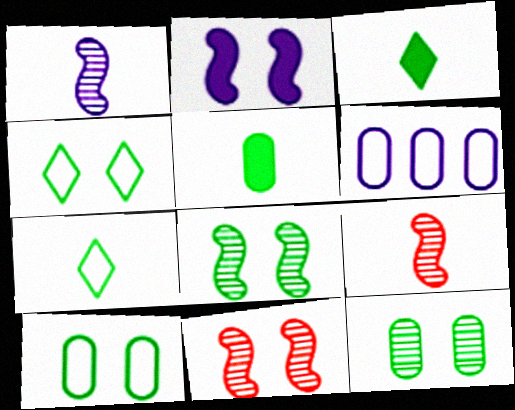[[3, 6, 11]]